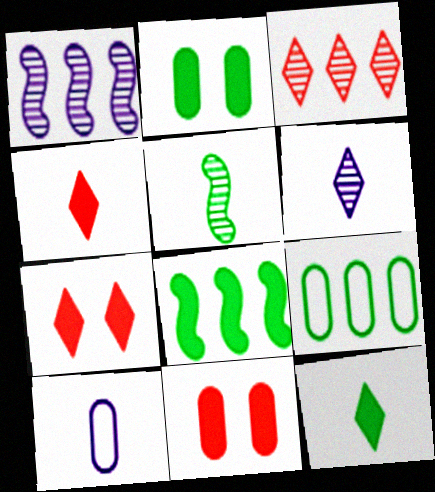[[2, 8, 12], 
[4, 5, 10]]